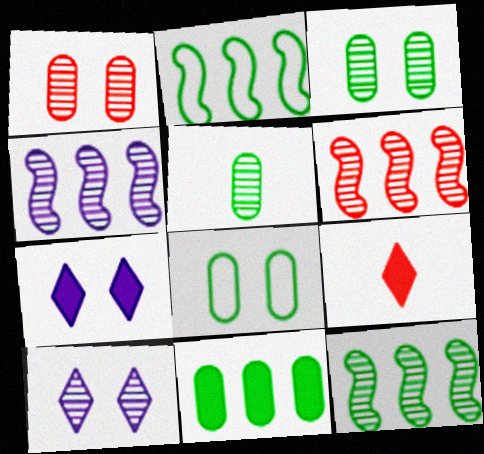[[4, 6, 12], 
[4, 8, 9], 
[5, 6, 10], 
[5, 8, 11]]